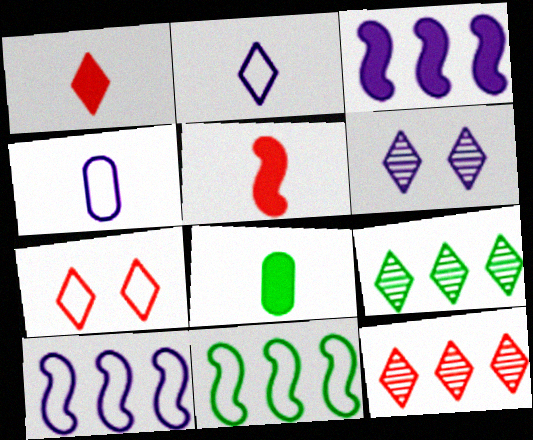[[1, 7, 12], 
[3, 4, 6], 
[4, 7, 11]]